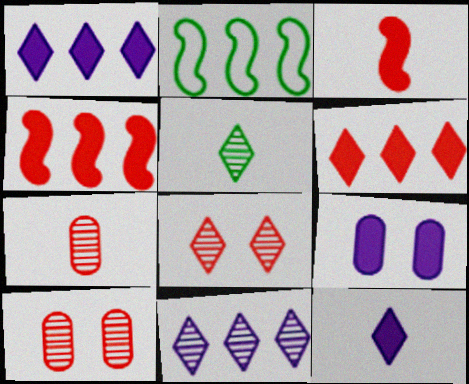[[2, 10, 12], 
[5, 8, 11]]